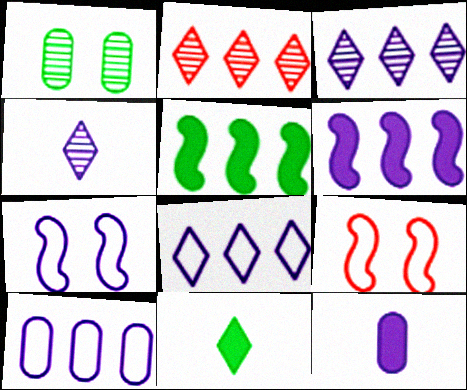[[2, 5, 10], 
[3, 6, 10], 
[3, 7, 12]]